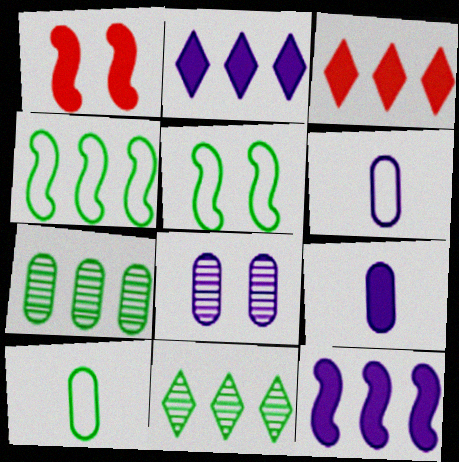[[1, 6, 11]]